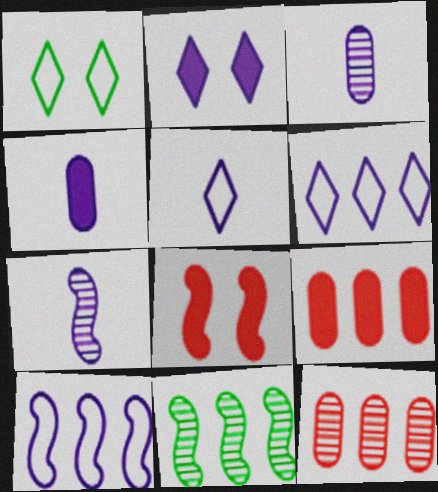[[1, 7, 9], 
[2, 3, 10], 
[4, 5, 7], 
[6, 9, 11]]